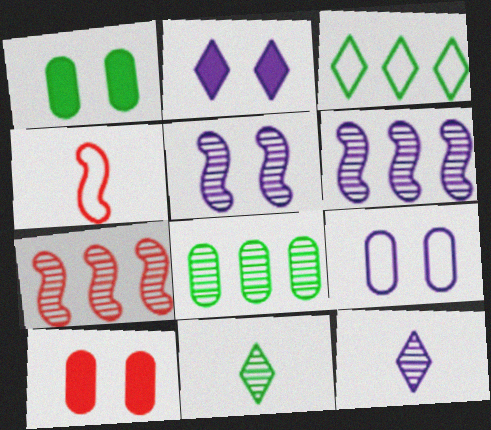[[2, 4, 8], 
[2, 5, 9], 
[3, 4, 9]]